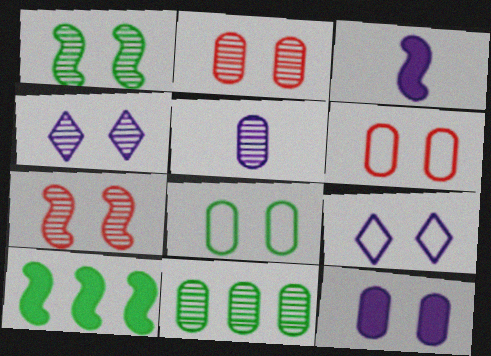[[1, 2, 4], 
[2, 5, 11], 
[2, 8, 12]]